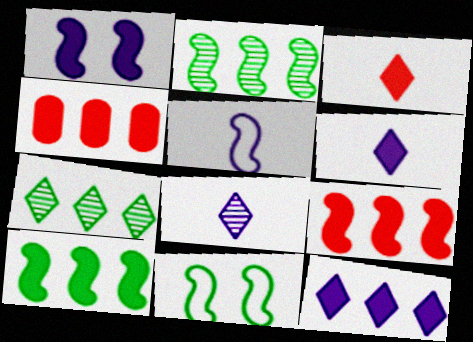[[4, 8, 11], 
[4, 10, 12]]